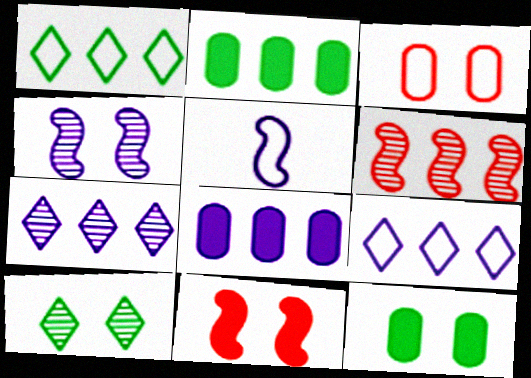[[1, 3, 5], 
[1, 6, 8], 
[2, 6, 9]]